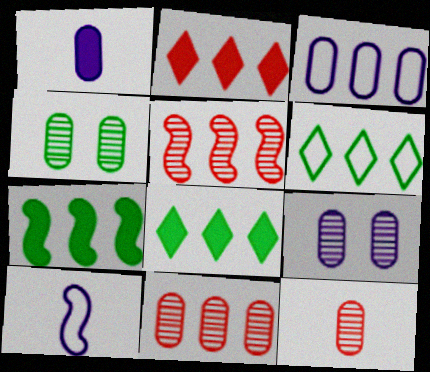[[1, 3, 9], 
[2, 4, 10], 
[3, 5, 8]]